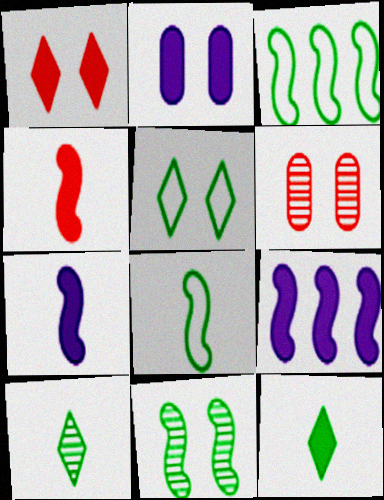[]